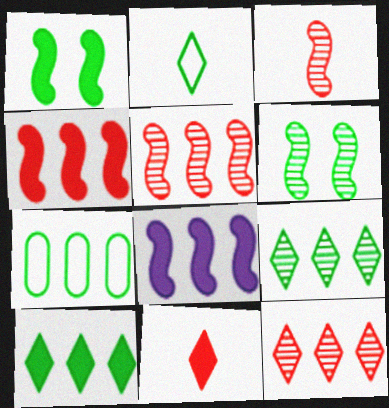[[7, 8, 12]]